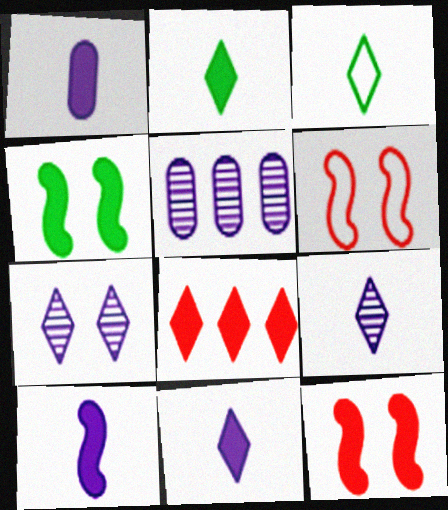[[1, 4, 8], 
[1, 10, 11], 
[2, 5, 6], 
[3, 5, 12], 
[3, 7, 8]]